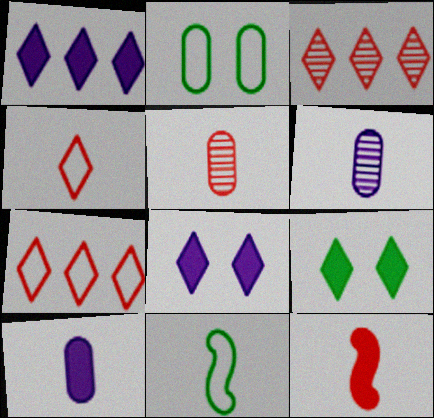[[4, 5, 12]]